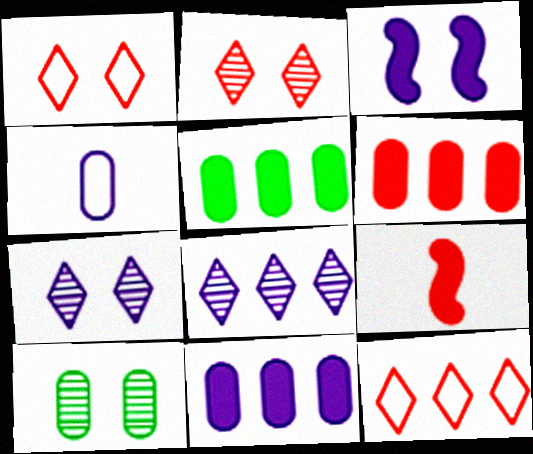[[1, 3, 10], 
[3, 4, 8], 
[4, 6, 10], 
[5, 6, 11]]